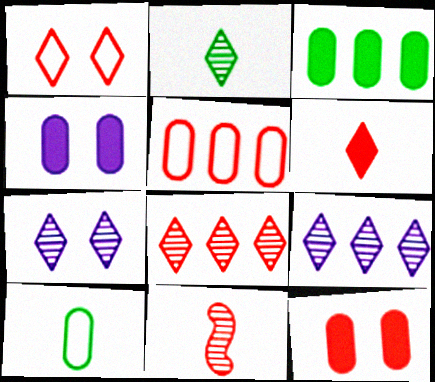[[1, 6, 8], 
[2, 7, 8]]